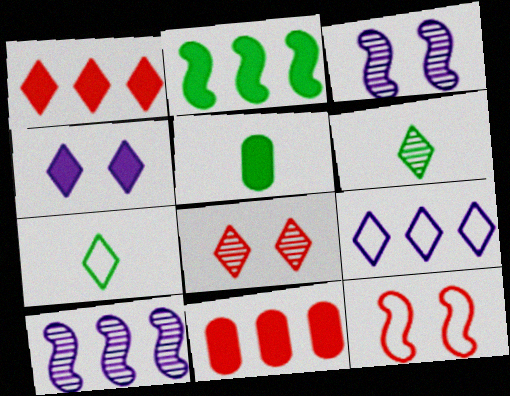[[3, 7, 11]]